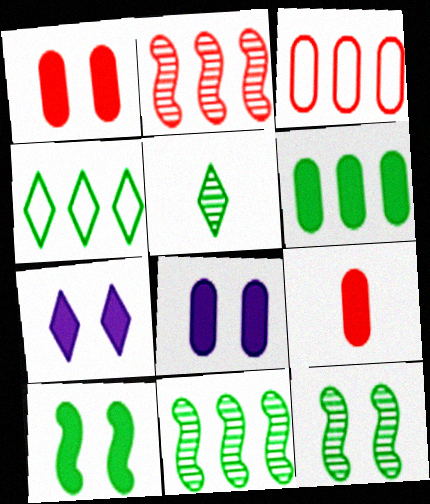[[1, 7, 10], 
[4, 6, 11], 
[6, 8, 9]]